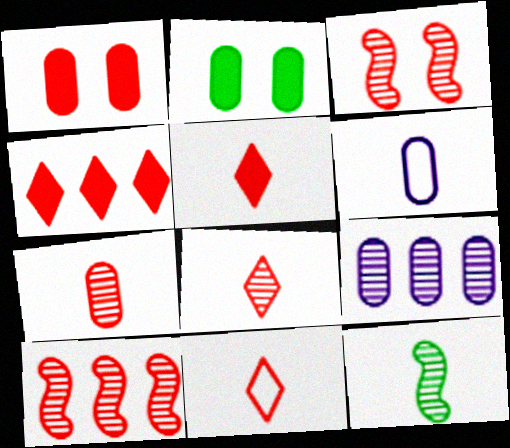[[1, 10, 11], 
[5, 6, 12], 
[5, 8, 11]]